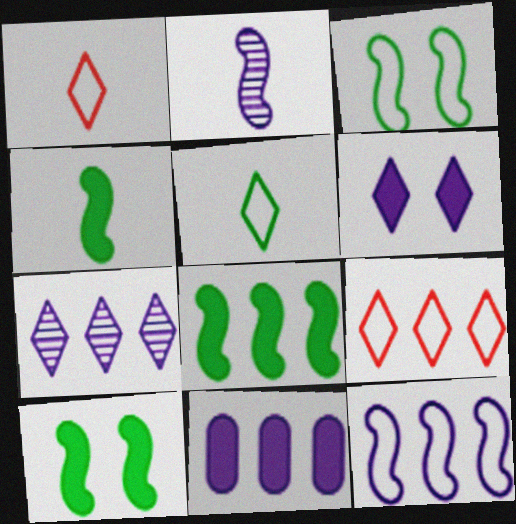[[4, 8, 10], 
[7, 11, 12]]